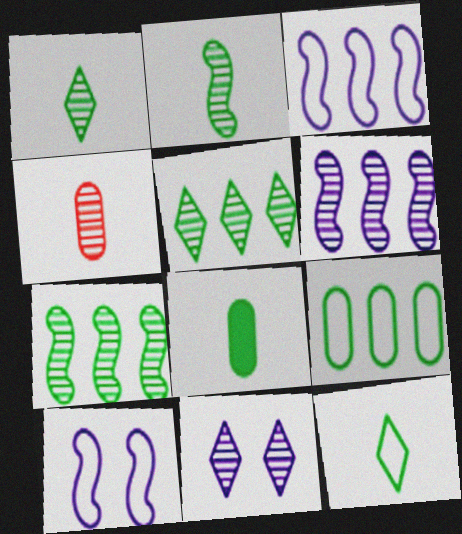[[2, 8, 12], 
[4, 7, 11]]